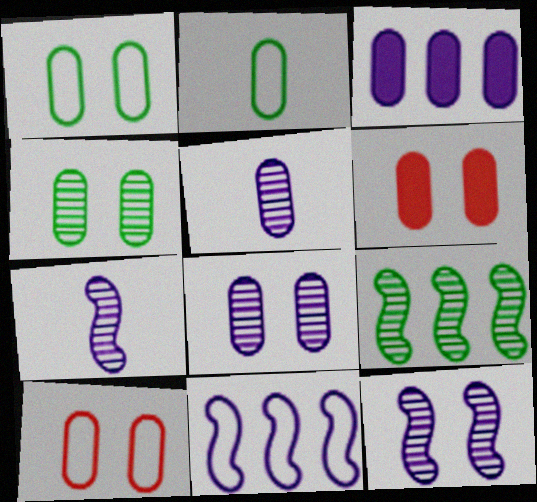[[1, 6, 8]]